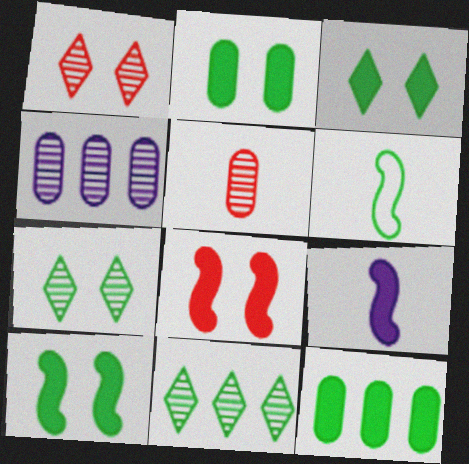[[2, 3, 10], 
[2, 6, 11], 
[6, 7, 12]]